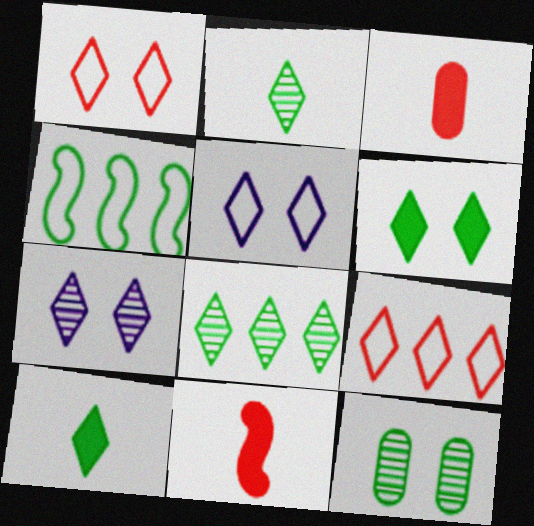[[1, 6, 7], 
[3, 4, 7], 
[4, 10, 12], 
[7, 9, 10]]